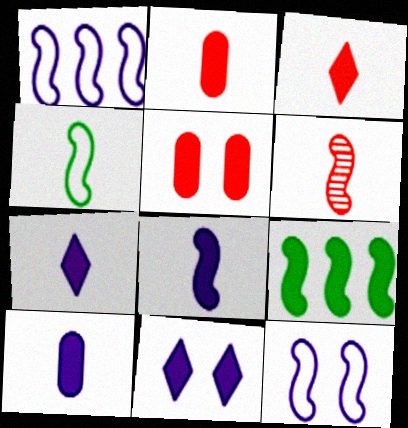[[2, 9, 11], 
[4, 6, 8], 
[5, 7, 9], 
[6, 9, 12], 
[7, 8, 10]]